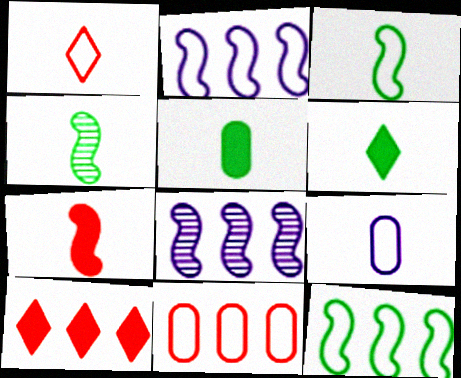[[1, 3, 9]]